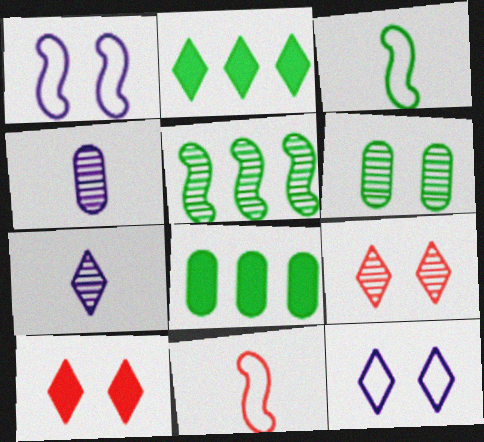[[1, 6, 10], 
[2, 3, 6], 
[4, 5, 9]]